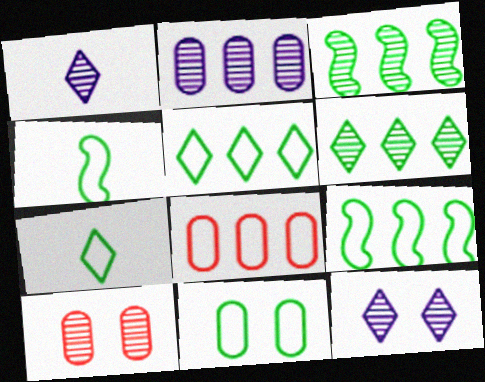[[1, 3, 10], 
[4, 5, 11], 
[7, 9, 11]]